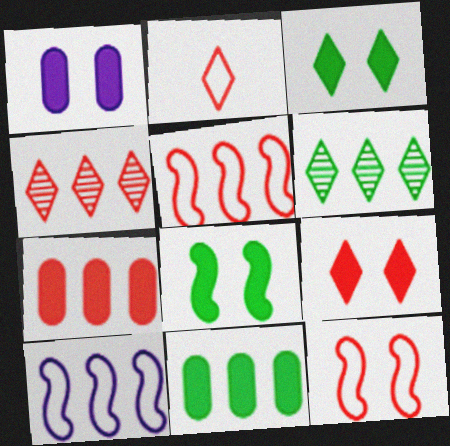[[1, 8, 9], 
[2, 4, 9], 
[4, 5, 7], 
[4, 10, 11], 
[6, 7, 10]]